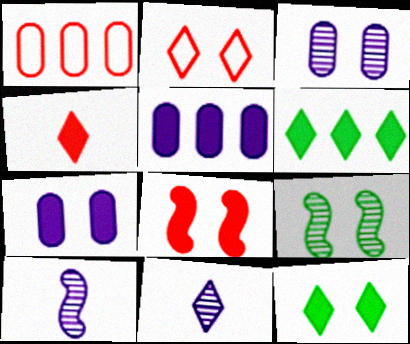[[1, 10, 12], 
[2, 6, 11], 
[2, 7, 9], 
[7, 8, 12]]